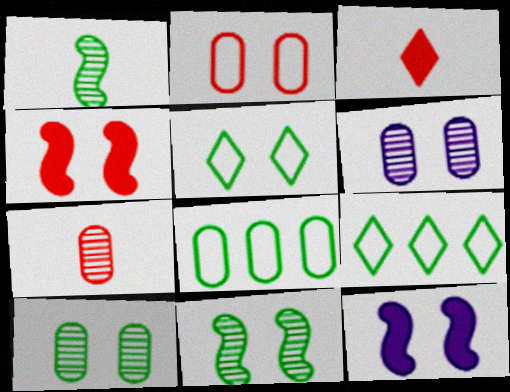[[4, 5, 6], 
[7, 9, 12]]